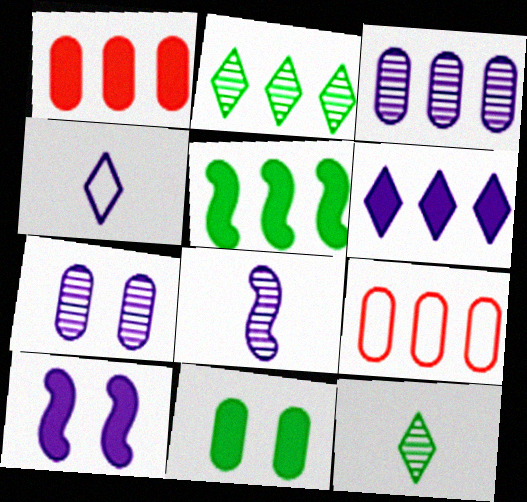[[1, 5, 6], 
[3, 4, 10], 
[9, 10, 12]]